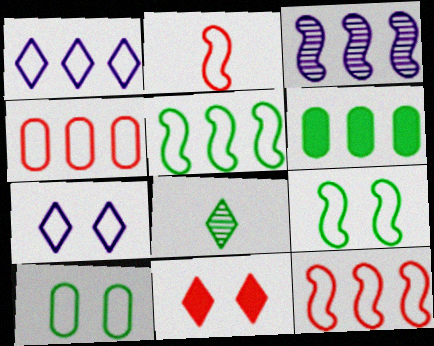[[1, 2, 10], 
[1, 4, 5], 
[1, 8, 11], 
[6, 8, 9]]